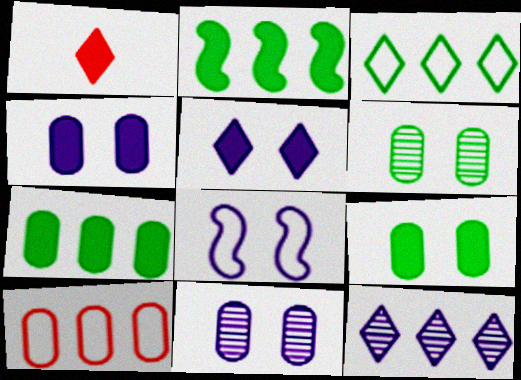[[1, 2, 4], 
[2, 10, 12], 
[5, 8, 11]]